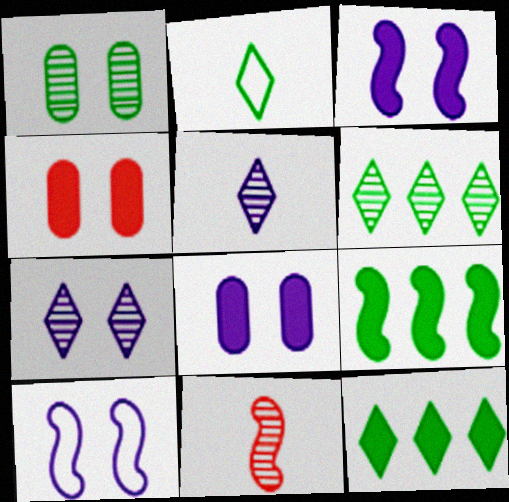[[1, 2, 9], 
[7, 8, 10], 
[9, 10, 11]]